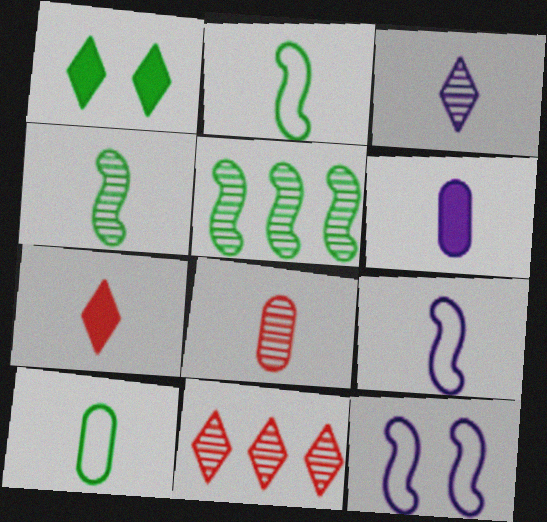[[1, 5, 10], 
[3, 4, 8], 
[3, 6, 9], 
[6, 8, 10]]